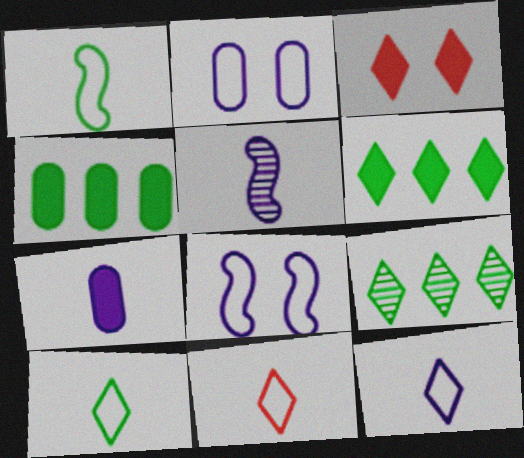[[3, 9, 12], 
[5, 7, 12], 
[10, 11, 12]]